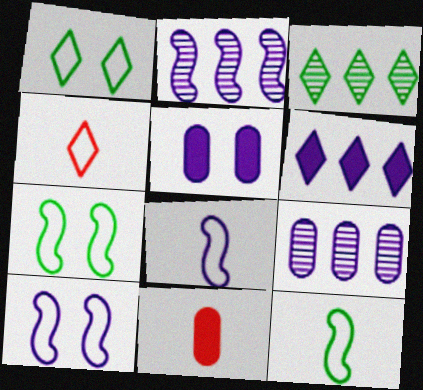[[1, 2, 11], 
[3, 10, 11]]